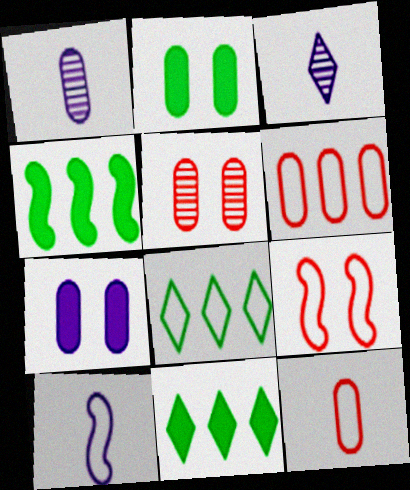[[1, 2, 6], 
[1, 9, 11], 
[5, 10, 11]]